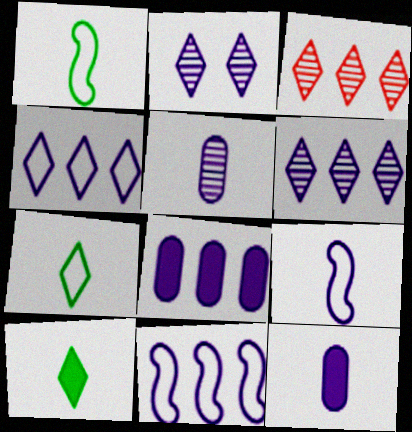[[2, 8, 9], 
[2, 11, 12], 
[6, 8, 11]]